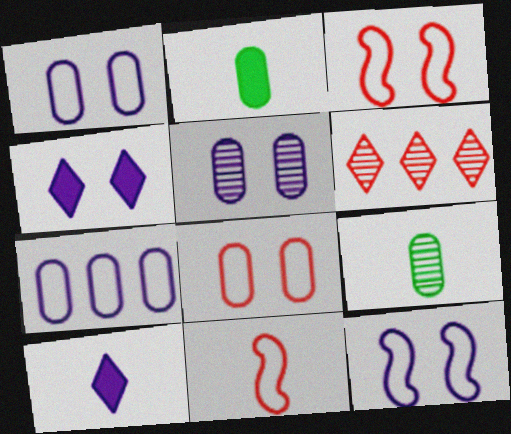[[2, 6, 12], 
[4, 5, 12], 
[9, 10, 11]]